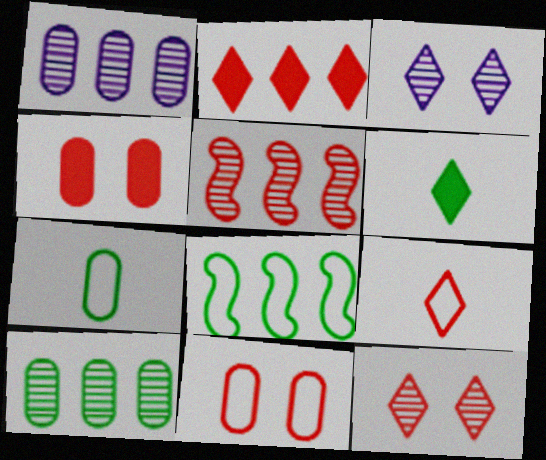[[1, 2, 8], 
[1, 4, 7], 
[2, 9, 12], 
[4, 5, 9]]